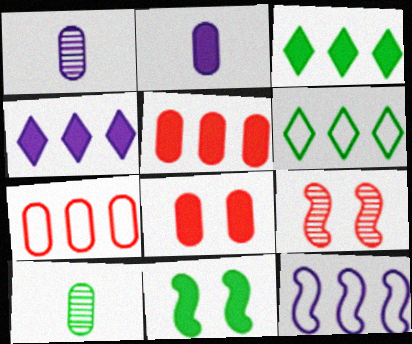[[2, 6, 9], 
[6, 7, 12], 
[6, 10, 11]]